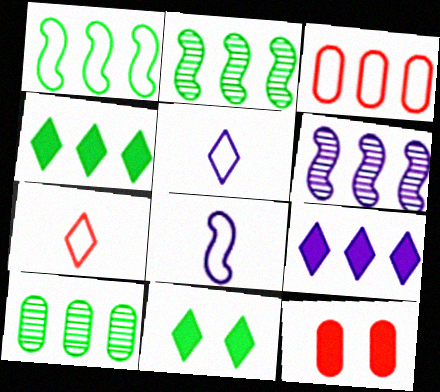[[1, 4, 10], 
[2, 3, 9], 
[2, 5, 12], 
[3, 4, 6]]